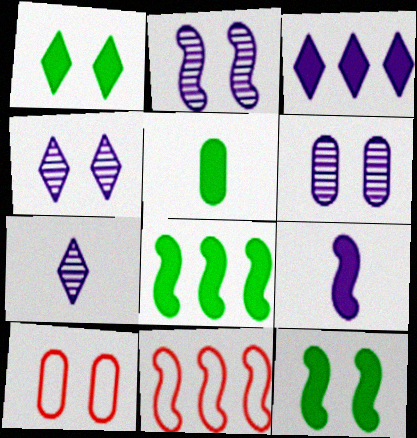[[1, 2, 10], 
[1, 5, 8], 
[2, 4, 6], 
[4, 5, 11], 
[4, 10, 12], 
[7, 8, 10]]